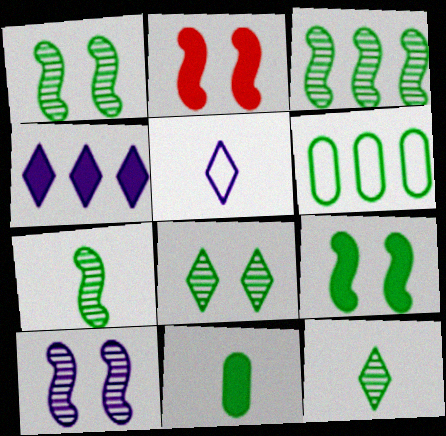[[1, 3, 7], 
[2, 4, 11], 
[6, 9, 12]]